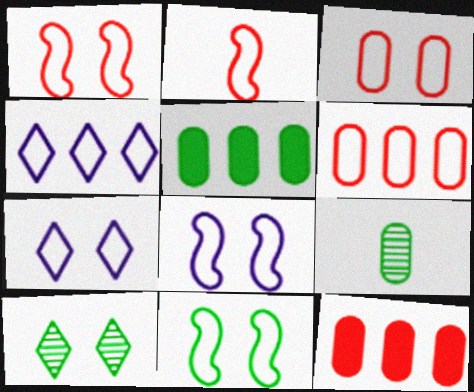[[1, 8, 11], 
[3, 7, 11]]